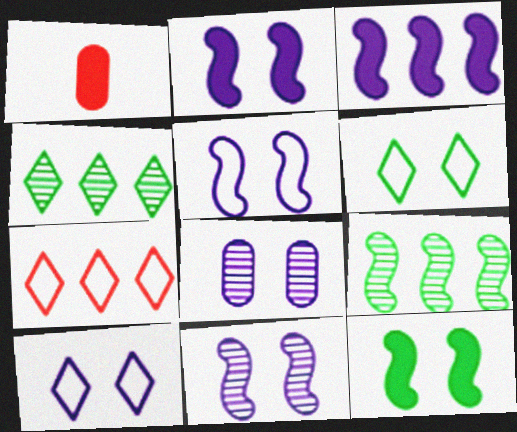[[1, 4, 5], 
[1, 9, 10], 
[2, 5, 11], 
[2, 8, 10]]